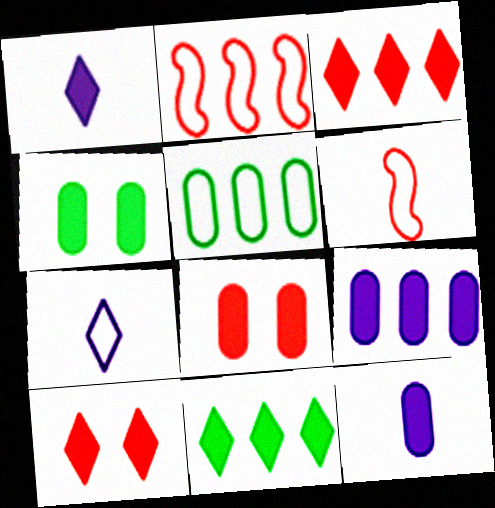[[1, 10, 11]]